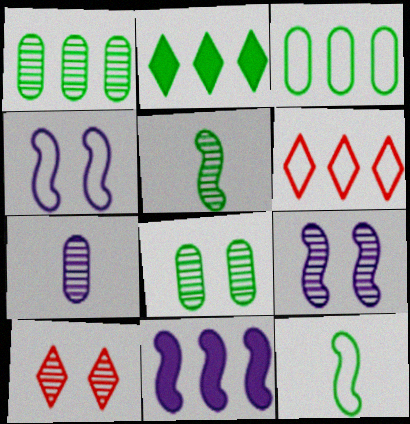[[1, 6, 11], 
[2, 8, 12], 
[8, 9, 10]]